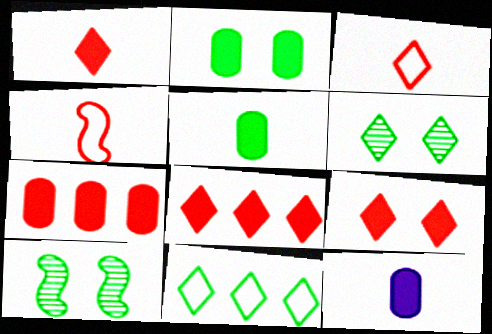[[1, 8, 9], 
[2, 7, 12], 
[5, 10, 11]]